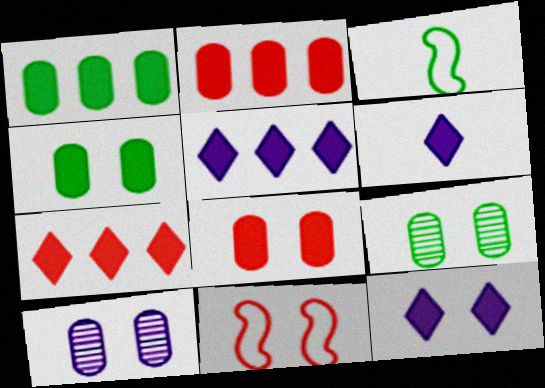[[3, 7, 10], 
[5, 6, 12], 
[9, 11, 12]]